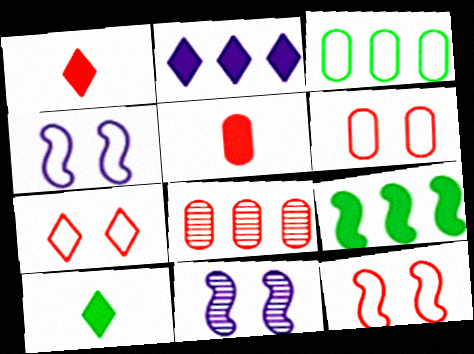[[1, 3, 11], 
[1, 8, 12], 
[4, 8, 10], 
[5, 6, 8], 
[6, 7, 12]]